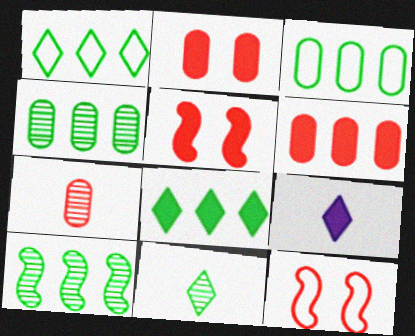[[3, 8, 10], 
[4, 9, 12]]